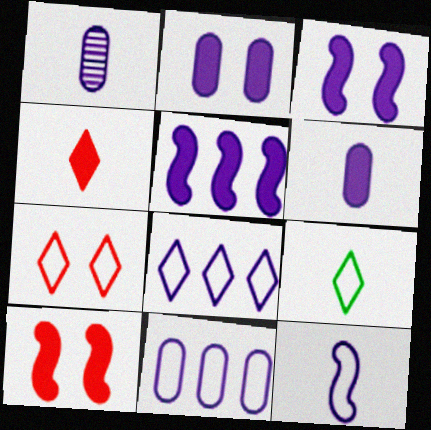[[1, 2, 11], 
[1, 3, 8], 
[7, 8, 9]]